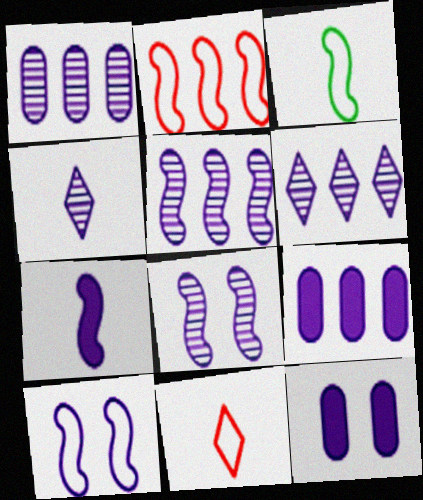[[1, 4, 8], 
[1, 5, 6], 
[2, 3, 10], 
[4, 9, 10], 
[5, 7, 10]]